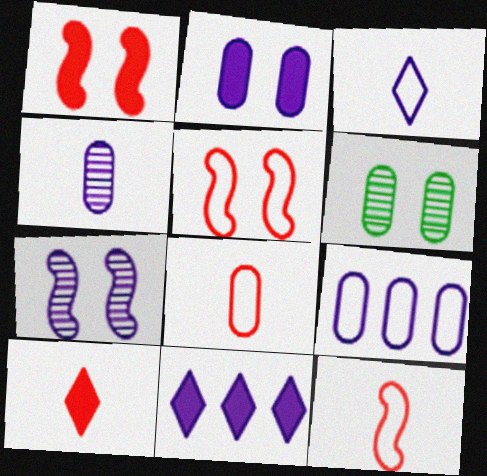[[2, 4, 9], 
[6, 11, 12]]